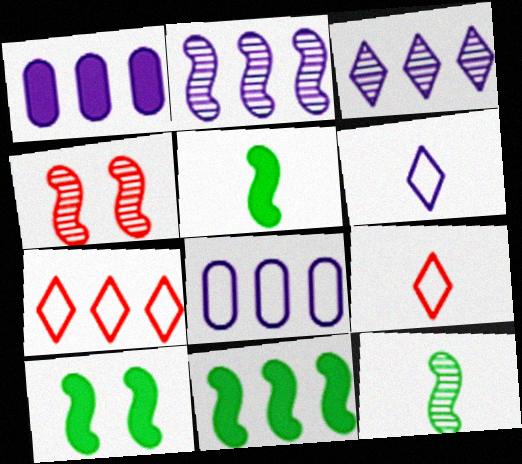[[2, 4, 12], 
[5, 10, 11]]